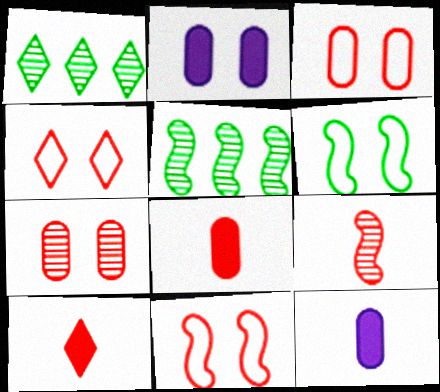[[1, 11, 12], 
[3, 4, 11], 
[4, 5, 12]]